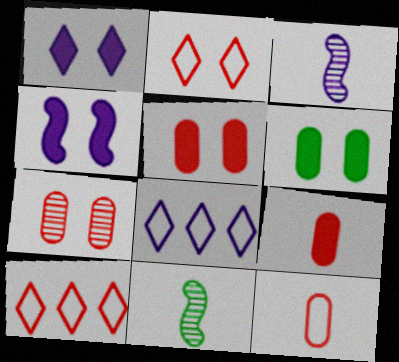[[3, 6, 10], 
[5, 8, 11]]